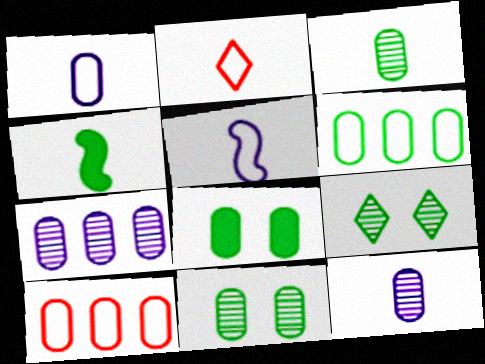[[2, 4, 12], 
[3, 6, 8], 
[4, 6, 9], 
[8, 10, 12]]